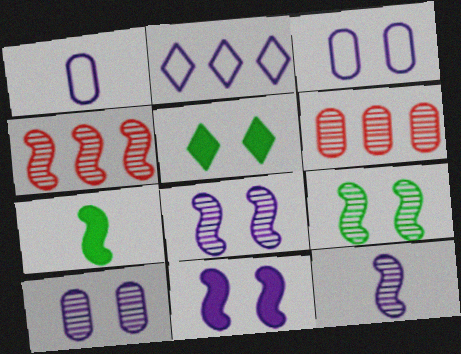[[1, 4, 5], 
[4, 9, 12]]